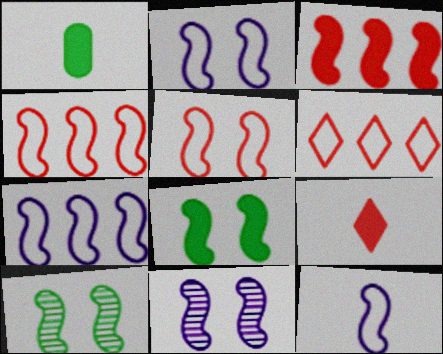[[1, 6, 11], 
[2, 7, 12], 
[3, 10, 12], 
[5, 8, 11]]